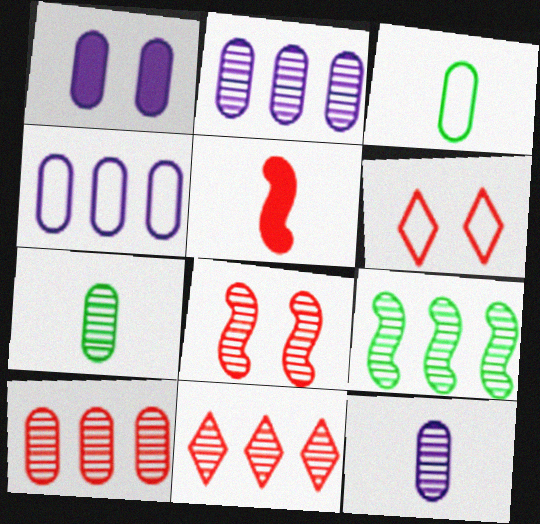[[1, 3, 10], 
[1, 4, 12], 
[2, 9, 11], 
[5, 6, 10]]